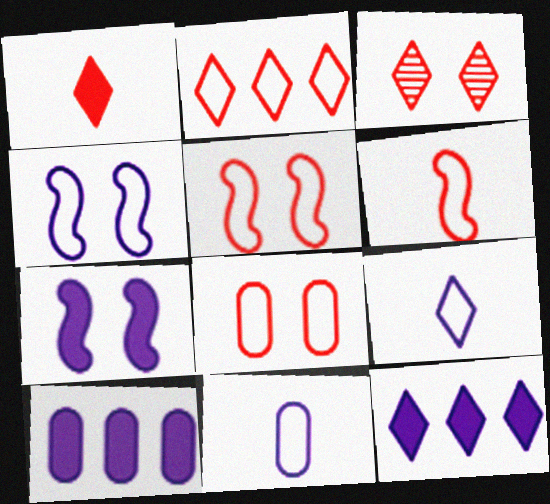[[1, 2, 3], 
[2, 6, 8]]